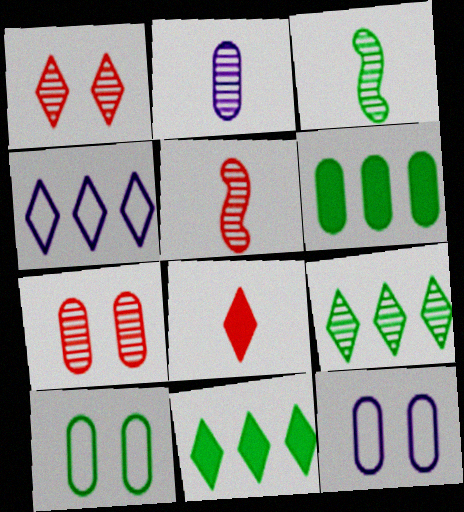[[3, 10, 11], 
[5, 11, 12]]